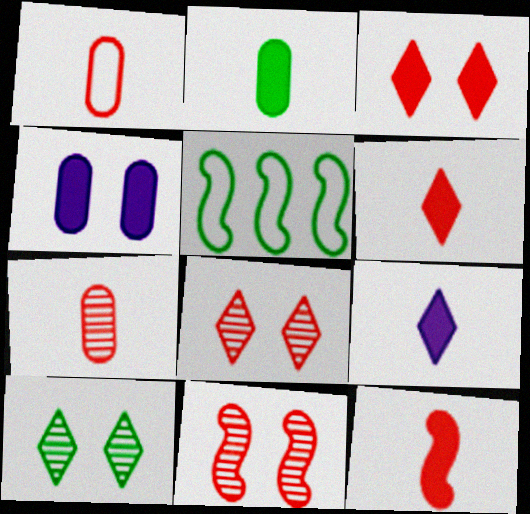[[2, 5, 10], 
[2, 9, 12]]